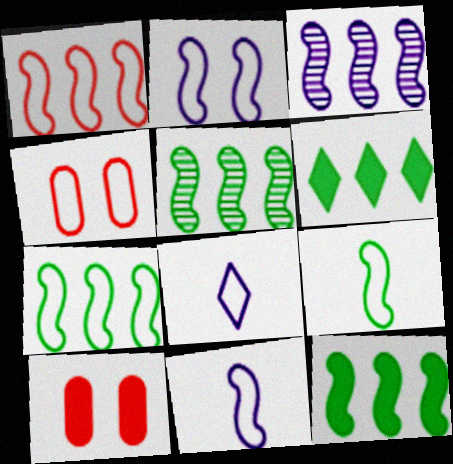[[1, 2, 9], 
[1, 3, 12], 
[4, 7, 8], 
[5, 7, 12], 
[5, 8, 10]]